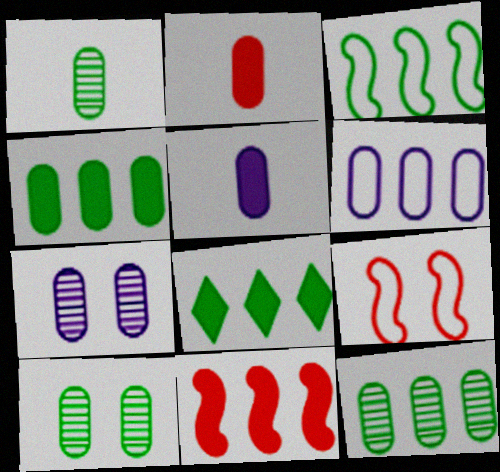[[1, 10, 12], 
[2, 6, 10], 
[3, 8, 12], 
[5, 6, 7]]